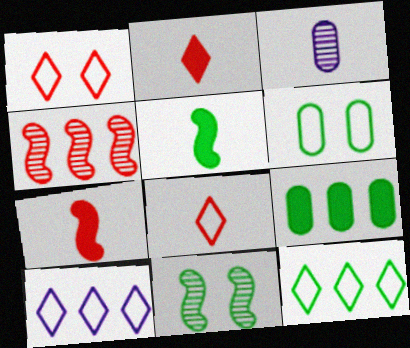[[3, 5, 8], 
[4, 9, 10]]